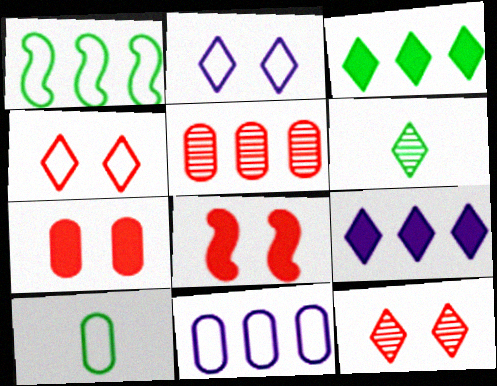[[1, 5, 9], 
[4, 6, 9], 
[6, 8, 11]]